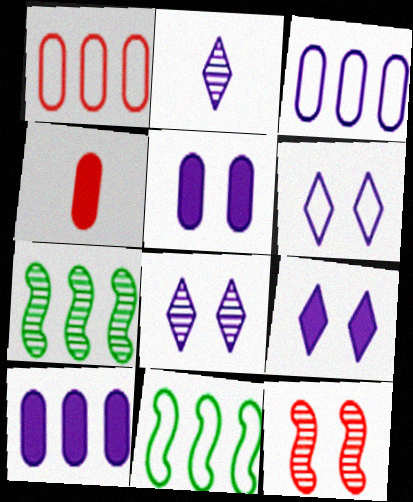[[4, 6, 7], 
[4, 8, 11], 
[6, 8, 9]]